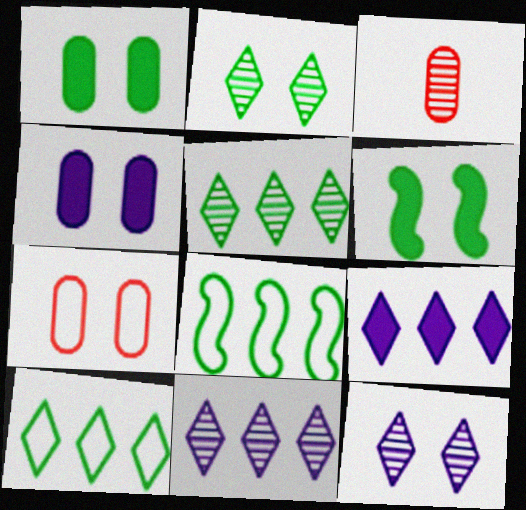[[6, 7, 12]]